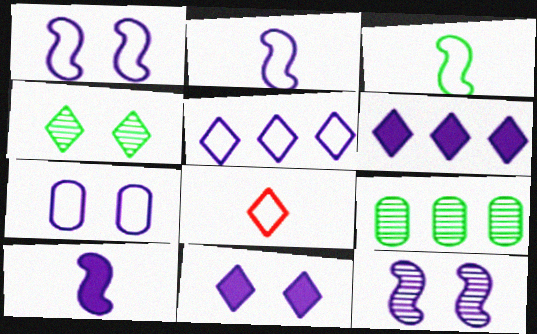[[2, 5, 7], 
[4, 6, 8], 
[7, 11, 12]]